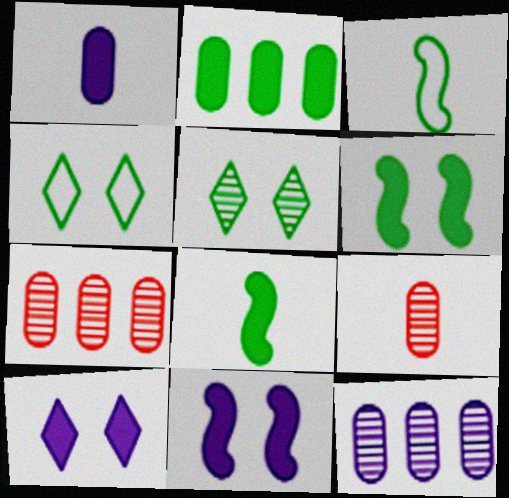[[2, 3, 5], 
[3, 7, 10]]